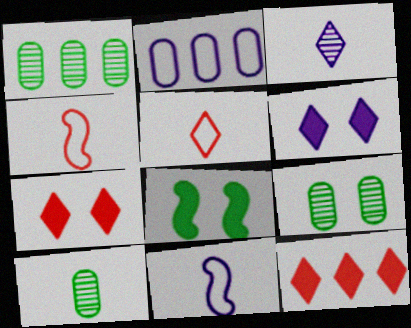[[1, 4, 6], 
[1, 7, 11], 
[1, 9, 10], 
[9, 11, 12]]